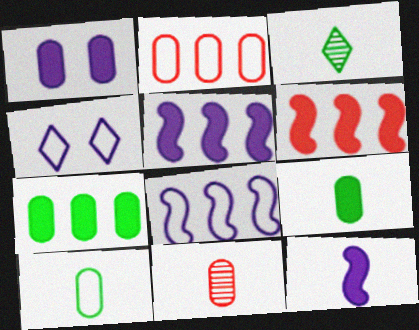[]